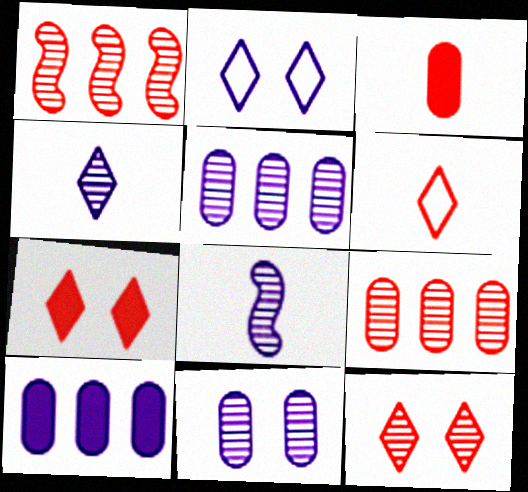[[2, 8, 10]]